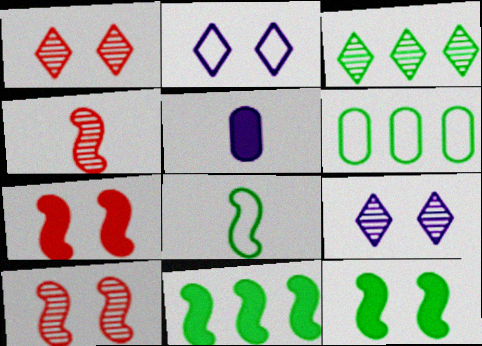[[3, 6, 11]]